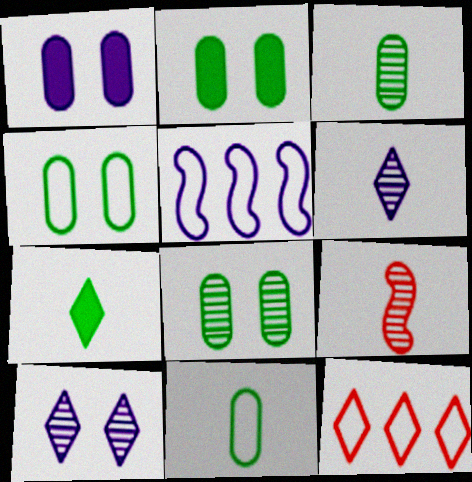[[1, 5, 6], 
[2, 4, 8], 
[3, 6, 9], 
[7, 10, 12]]